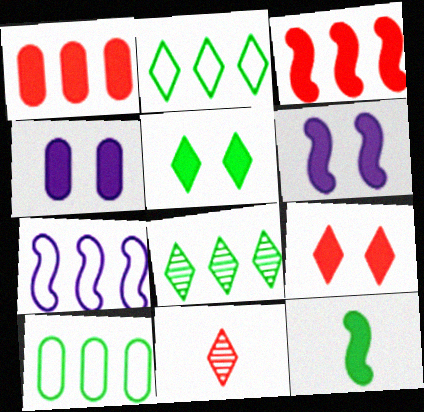[[1, 7, 8], 
[3, 6, 12], 
[6, 10, 11]]